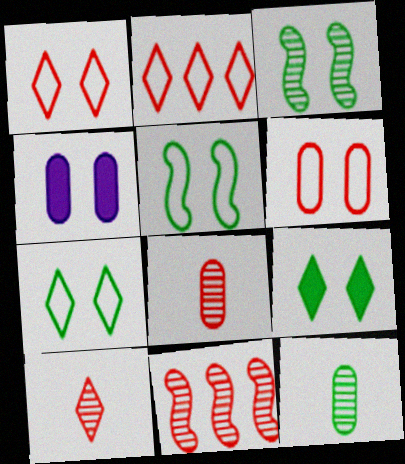[[1, 3, 4]]